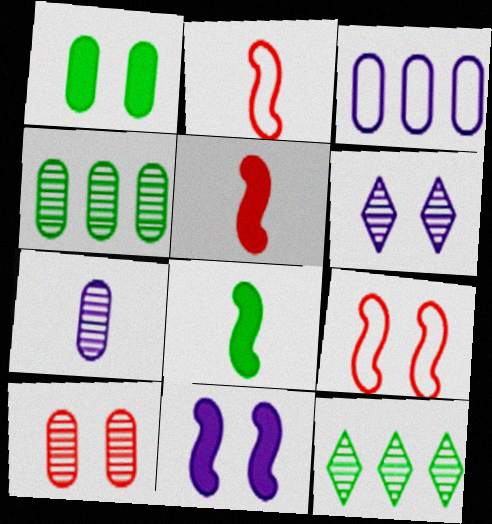[[1, 6, 9], 
[4, 7, 10]]